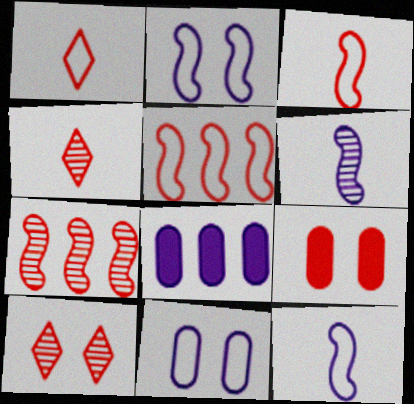[[1, 7, 9], 
[4, 5, 9]]